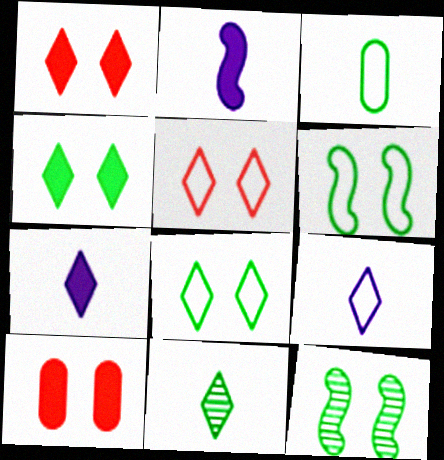[]